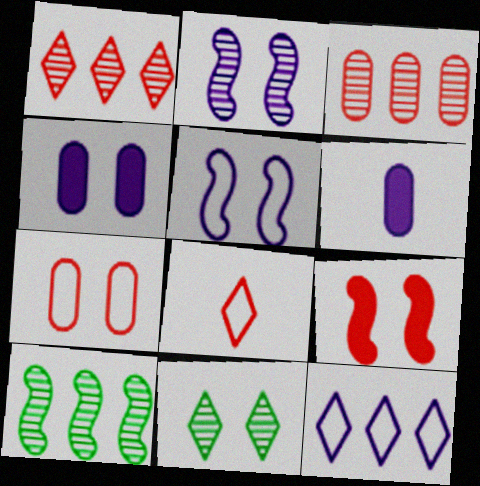[[2, 6, 12], 
[3, 8, 9], 
[4, 8, 10]]